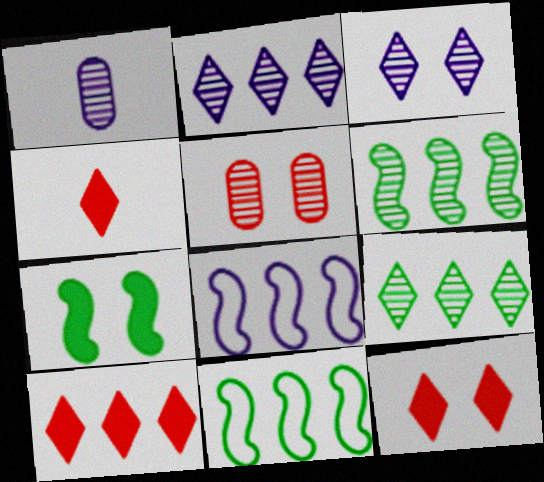[[1, 11, 12], 
[4, 10, 12]]